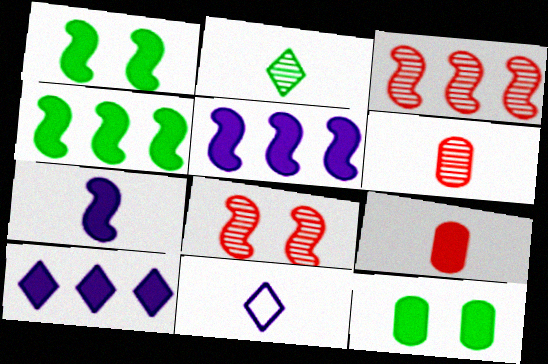[[1, 9, 10], 
[3, 11, 12]]